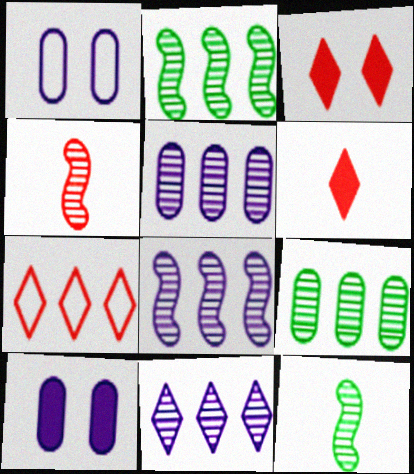[[1, 2, 6], 
[5, 8, 11], 
[7, 10, 12]]